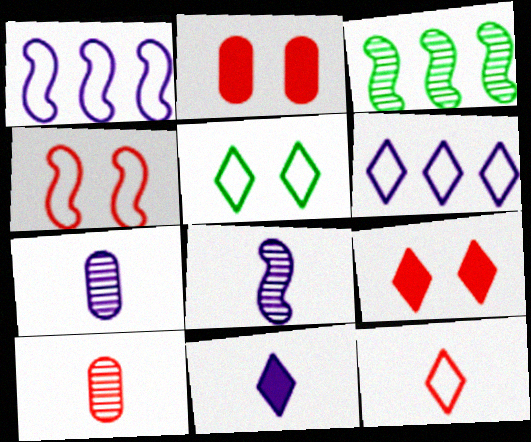[[5, 6, 12]]